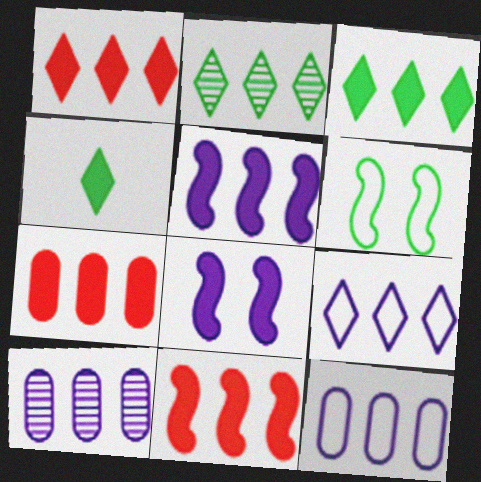[[1, 2, 9], 
[1, 7, 11], 
[2, 11, 12], 
[3, 5, 7], 
[4, 7, 8], 
[5, 9, 10]]